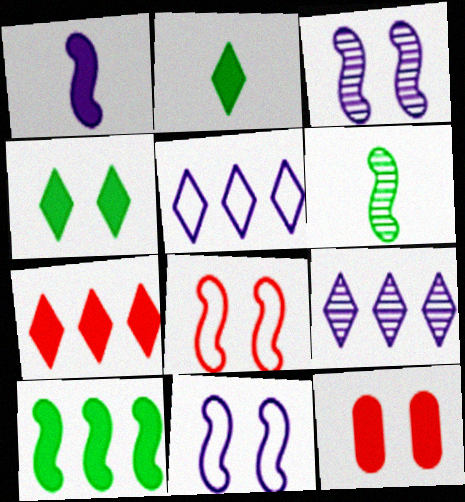[[5, 6, 12]]